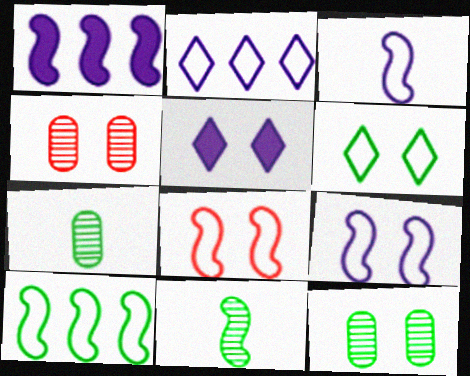[[1, 8, 11], 
[3, 8, 10], 
[5, 8, 12]]